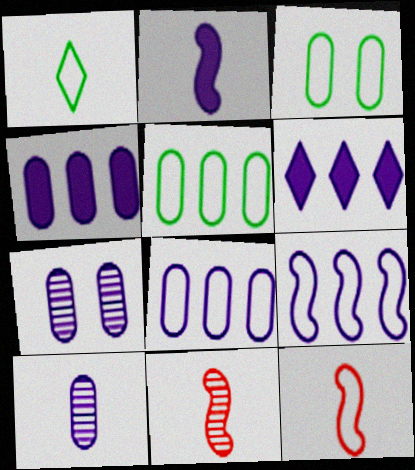[[3, 6, 11]]